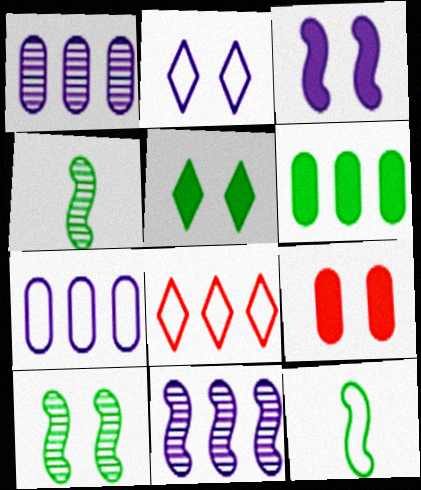[[2, 9, 10], 
[3, 5, 9], 
[6, 8, 11]]